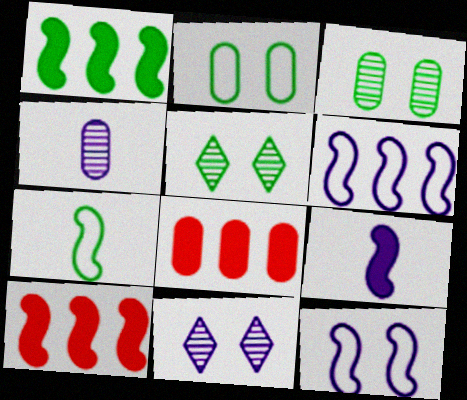[[2, 4, 8], 
[7, 8, 11]]